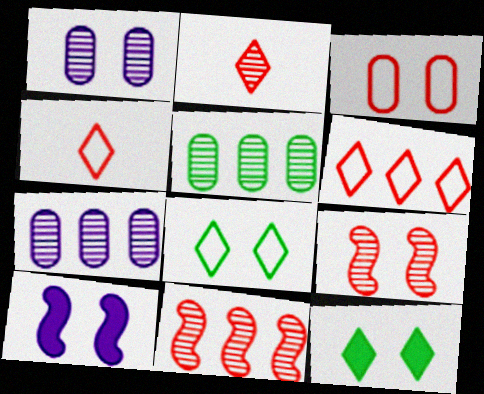[[4, 5, 10]]